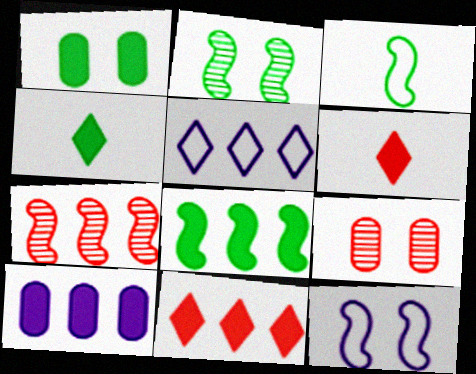[[1, 4, 8], 
[2, 3, 8], 
[8, 10, 11]]